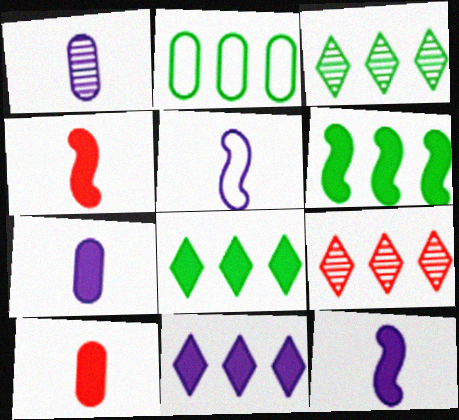[[2, 3, 6]]